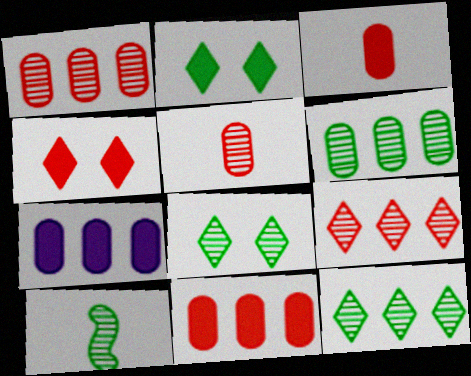[[6, 8, 10]]